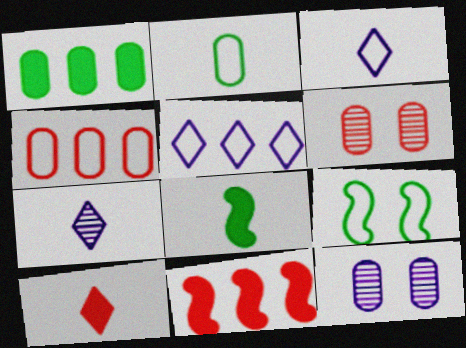[[3, 4, 9], 
[5, 6, 8]]